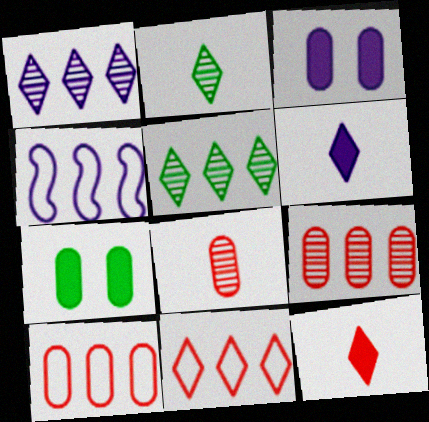[]